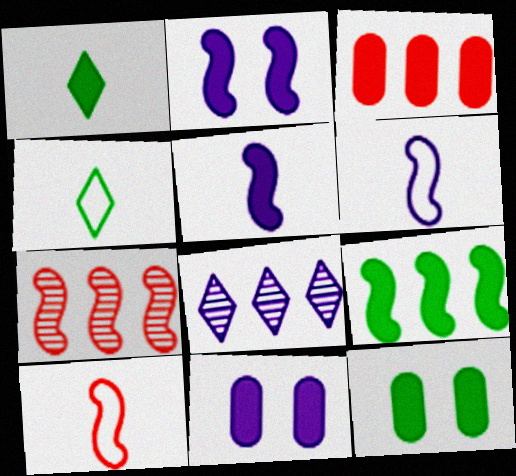[[1, 2, 3], 
[1, 9, 12], 
[4, 7, 11], 
[6, 8, 11], 
[8, 10, 12]]